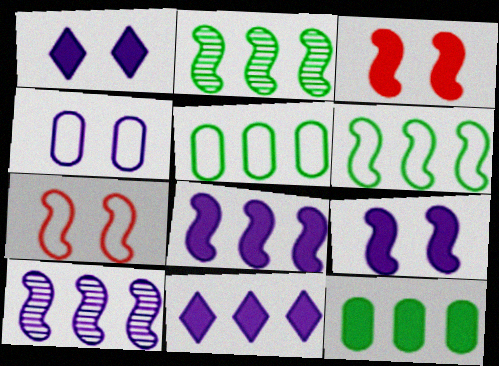[]